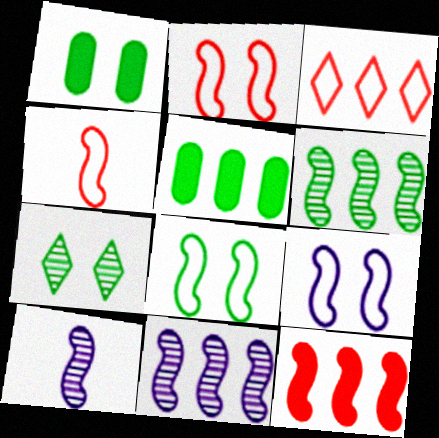[[1, 3, 10], 
[1, 7, 8], 
[2, 8, 9], 
[3, 5, 11], 
[8, 10, 12]]